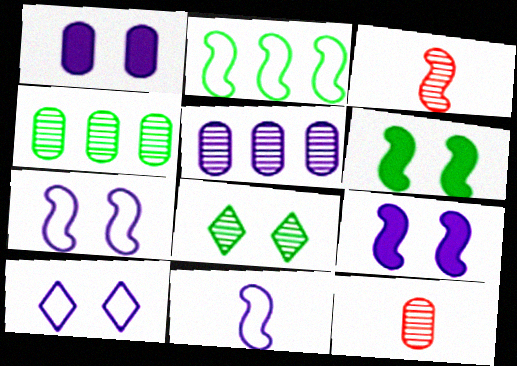[[2, 3, 9], 
[3, 5, 8]]